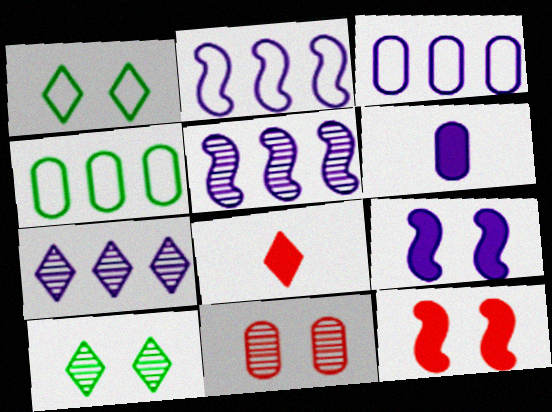[[1, 7, 8], 
[1, 9, 11], 
[4, 6, 11]]